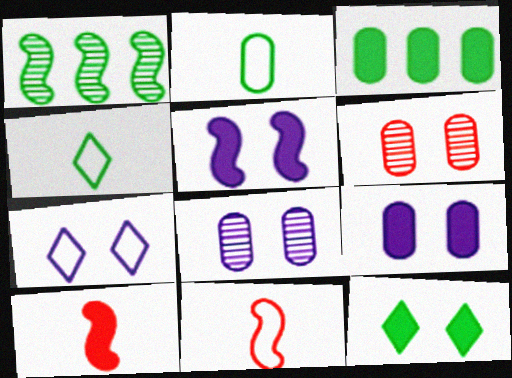[[1, 2, 12], 
[1, 5, 11], 
[5, 7, 8]]